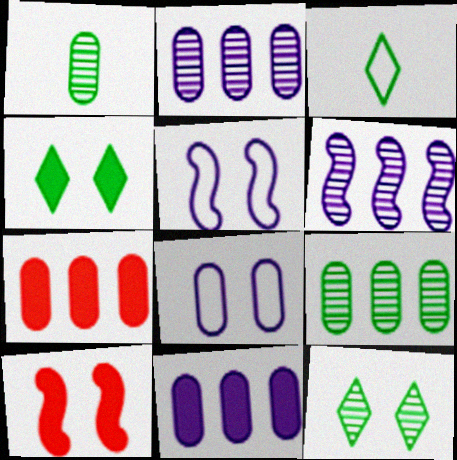[[1, 7, 8], 
[2, 3, 10], 
[8, 10, 12]]